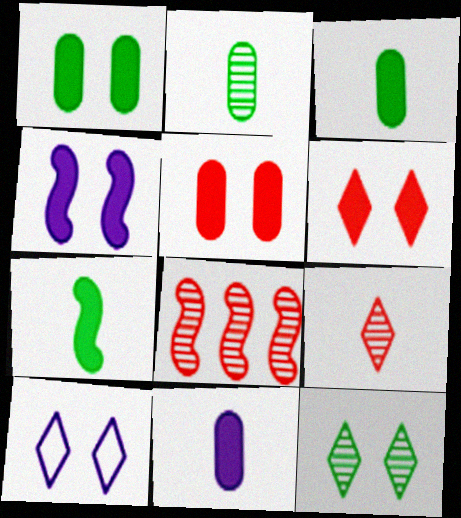[[1, 4, 6], 
[3, 8, 10], 
[6, 10, 12]]